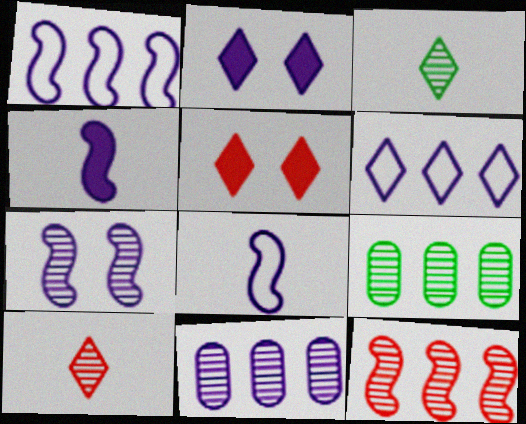[[1, 4, 7], 
[2, 8, 11], 
[3, 5, 6], 
[5, 8, 9], 
[7, 9, 10]]